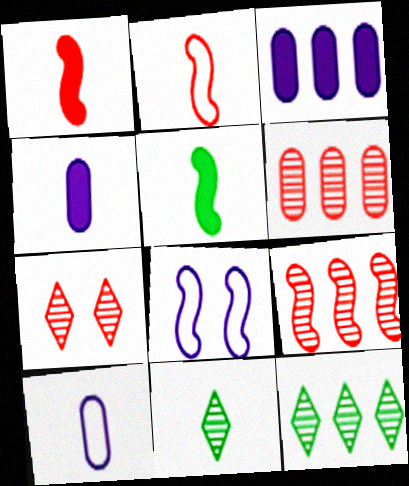[[1, 10, 11], 
[2, 4, 11], 
[5, 8, 9]]